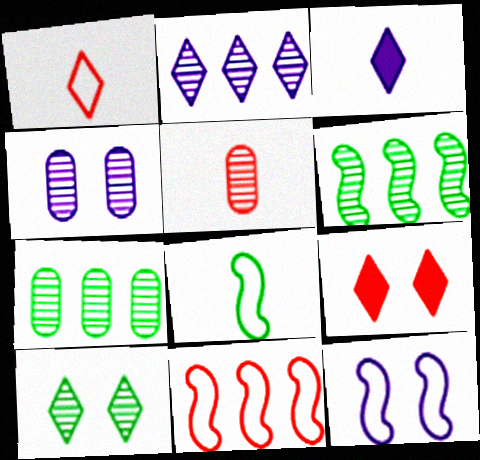[[3, 5, 8], 
[4, 5, 7], 
[5, 9, 11], 
[8, 11, 12]]